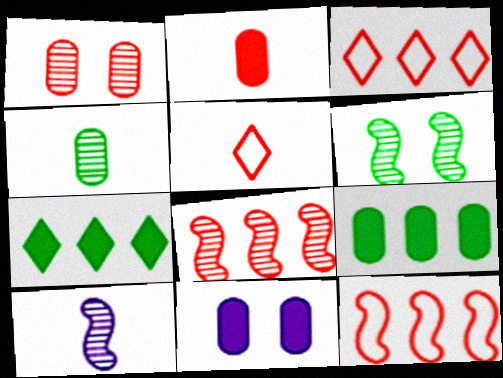[[2, 9, 11], 
[6, 8, 10]]